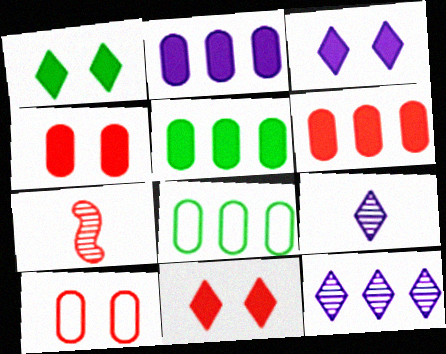[[1, 3, 11], 
[2, 5, 6], 
[3, 7, 8]]